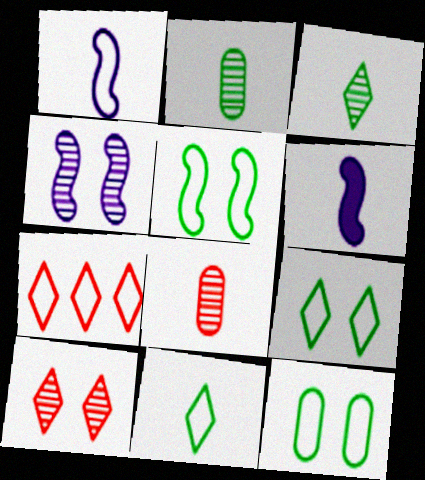[[1, 7, 12], 
[5, 9, 12], 
[6, 8, 11]]